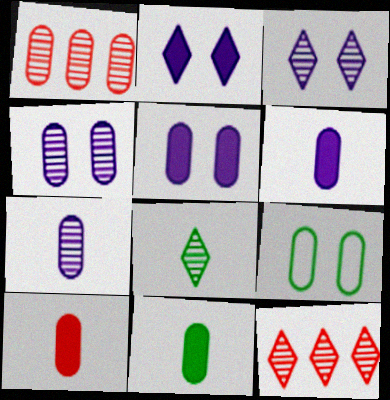[[1, 6, 9], 
[3, 8, 12], 
[6, 10, 11]]